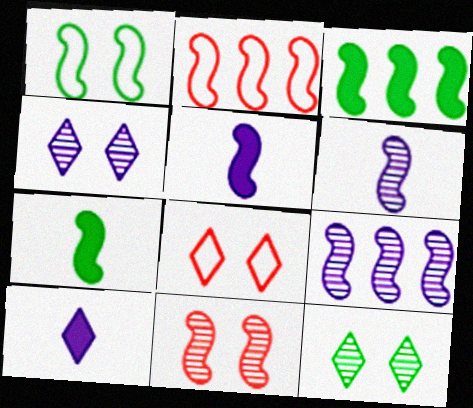[[2, 3, 9]]